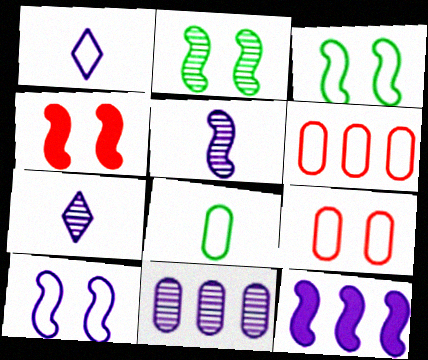[[1, 3, 6], 
[2, 4, 10], 
[5, 10, 12]]